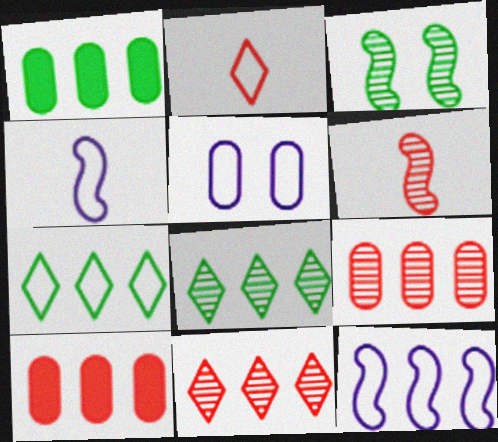[[1, 11, 12], 
[8, 10, 12]]